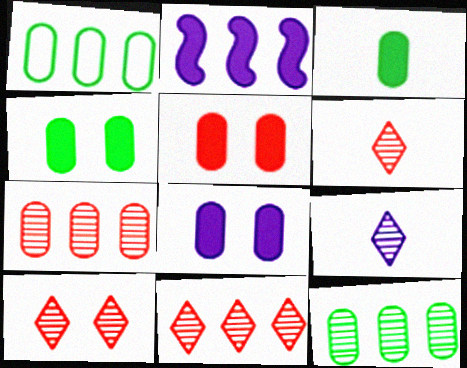[[1, 2, 11], 
[4, 5, 8], 
[6, 10, 11]]